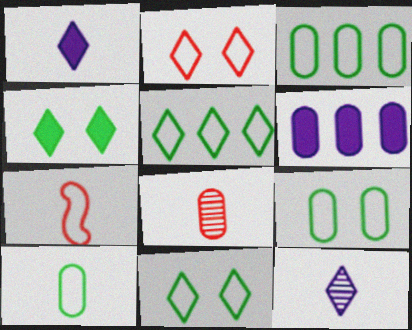[[3, 9, 10], 
[6, 8, 9]]